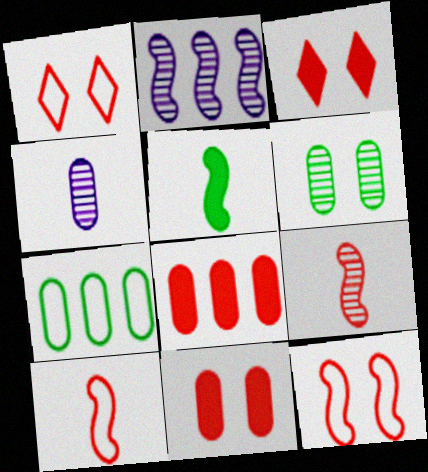[[1, 8, 9], 
[2, 5, 12], 
[4, 7, 11]]